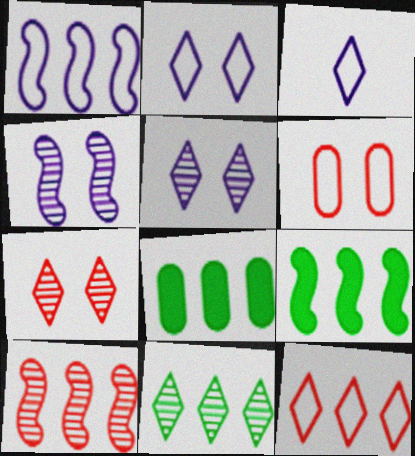[[1, 9, 10]]